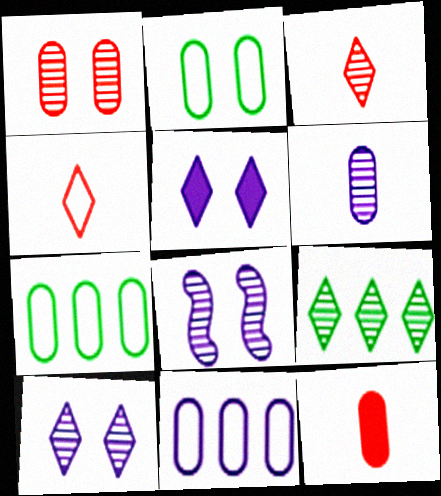[[3, 9, 10], 
[4, 5, 9]]